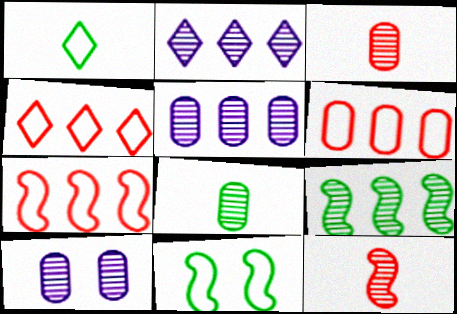[[4, 6, 7]]